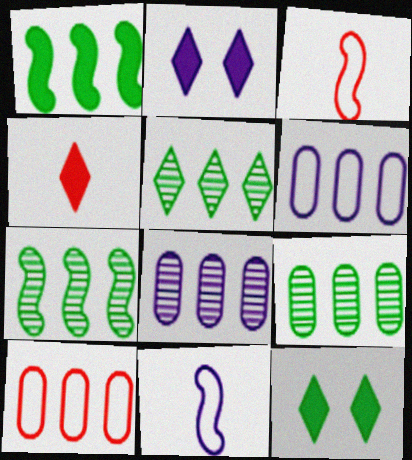[[2, 3, 9], 
[2, 8, 11], 
[3, 8, 12], 
[5, 7, 9]]